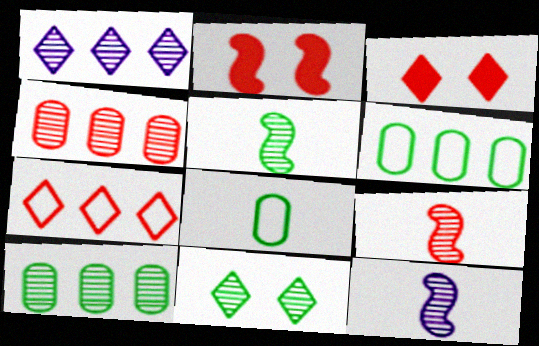[[1, 2, 8], 
[3, 6, 12], 
[4, 11, 12], 
[5, 9, 12], 
[5, 10, 11]]